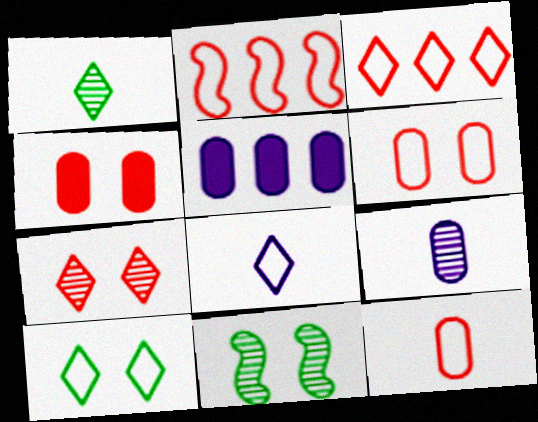[[3, 8, 10]]